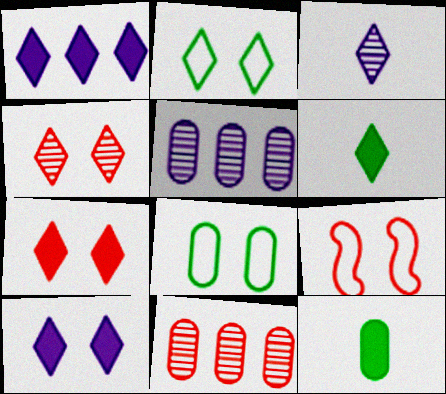[[1, 6, 7], 
[2, 4, 10], 
[5, 6, 9]]